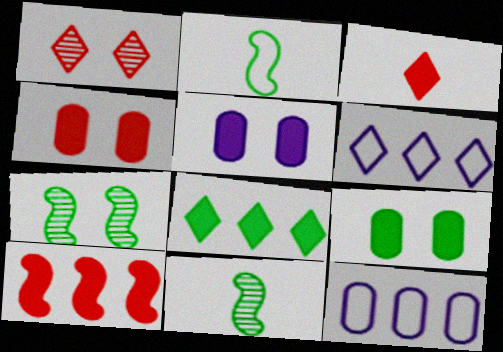[[3, 4, 10], 
[3, 7, 12], 
[4, 5, 9], 
[4, 6, 11]]